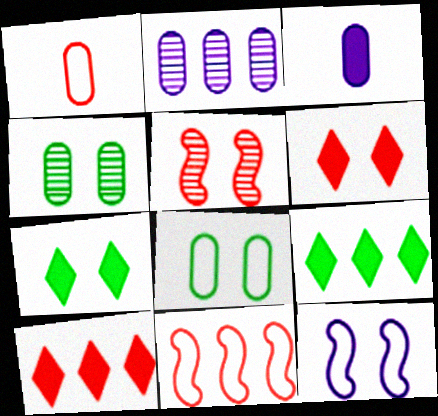[[1, 5, 10], 
[2, 9, 11], 
[4, 6, 12]]